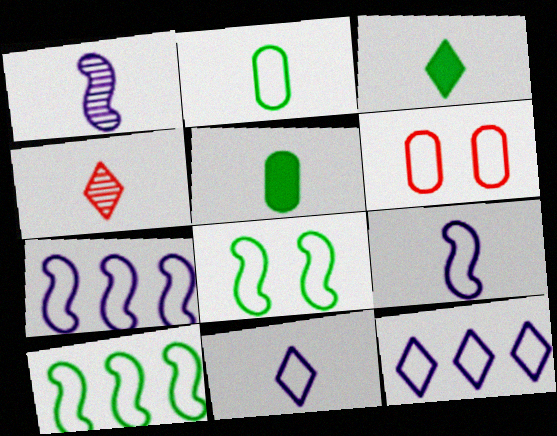[[3, 4, 11], 
[4, 5, 9], 
[6, 10, 11]]